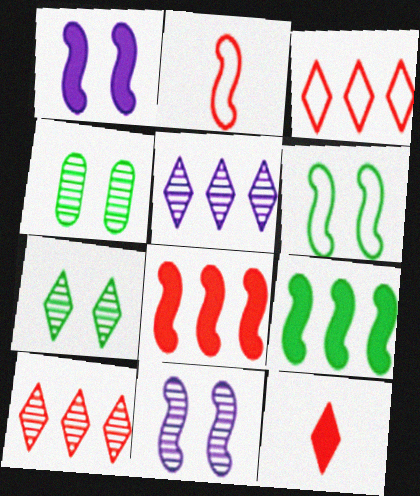[[2, 9, 11]]